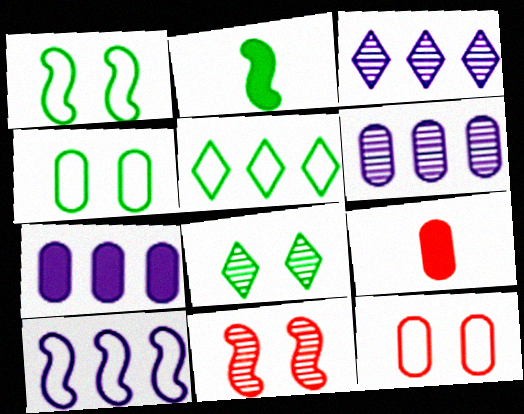[[1, 3, 9], 
[2, 3, 12], 
[2, 10, 11], 
[3, 7, 10], 
[4, 6, 9], 
[8, 9, 10]]